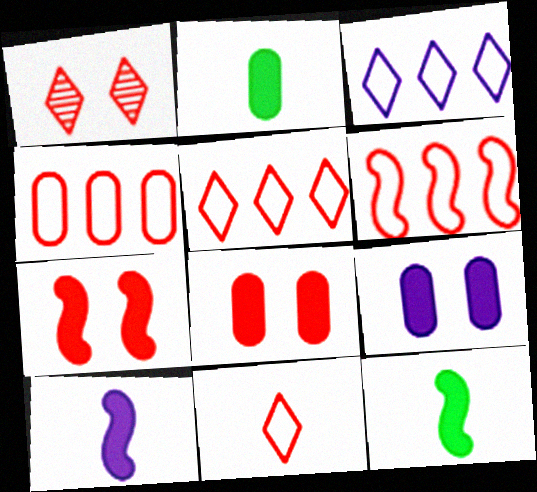[[4, 5, 6]]